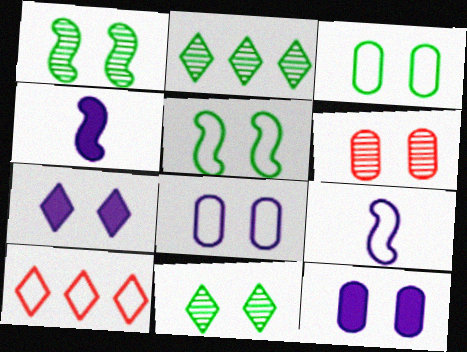[[3, 6, 12], 
[3, 9, 10], 
[5, 6, 7]]